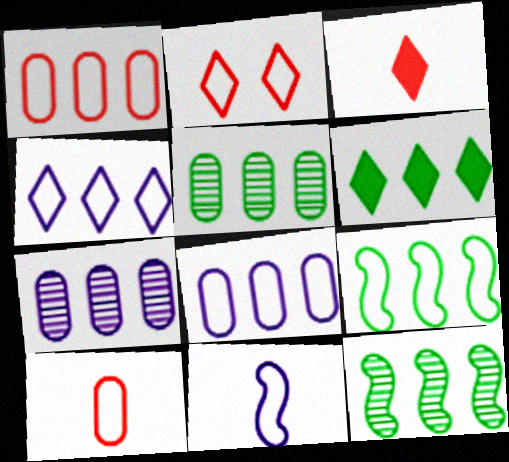[[1, 4, 9], 
[5, 6, 9]]